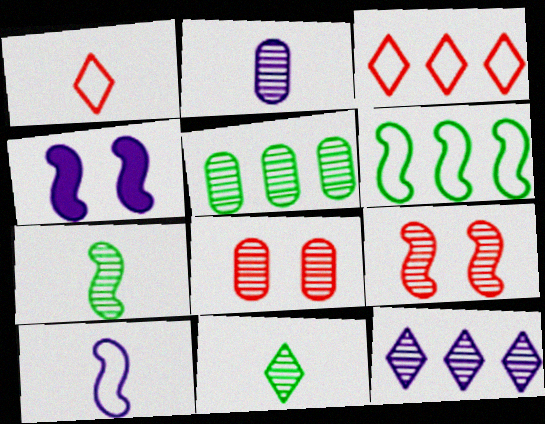[[1, 4, 5], 
[2, 5, 8], 
[7, 8, 12]]